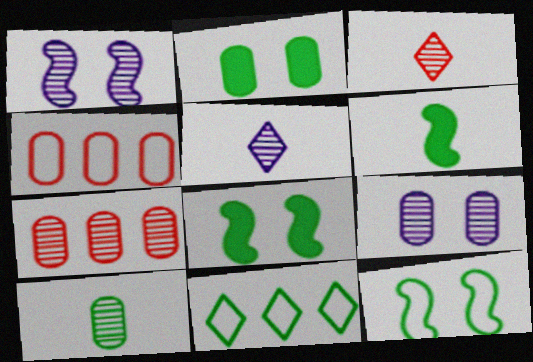[[4, 5, 8], 
[7, 9, 10], 
[8, 10, 11]]